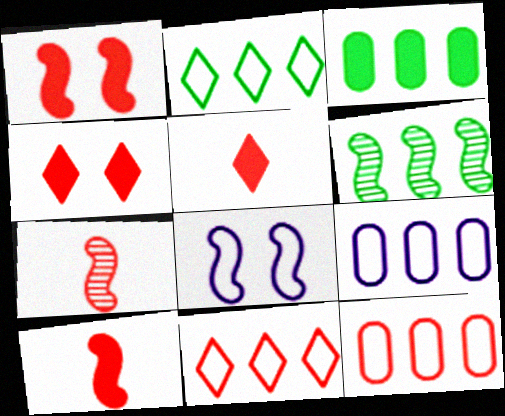[[2, 3, 6], 
[4, 7, 12], 
[6, 8, 10]]